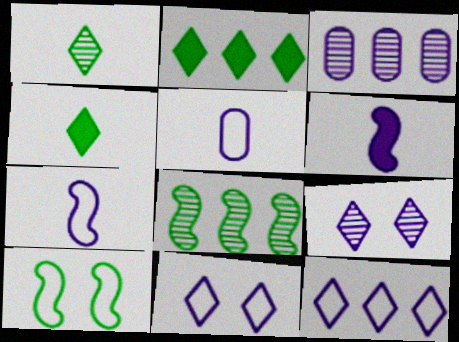[[3, 6, 11]]